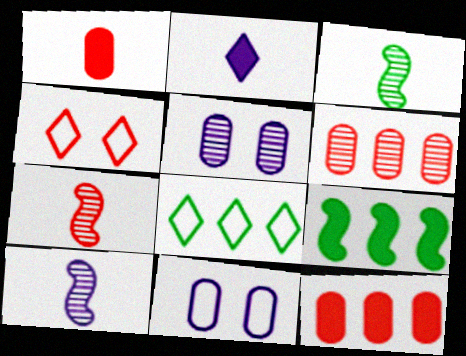[[3, 7, 10], 
[4, 7, 12]]